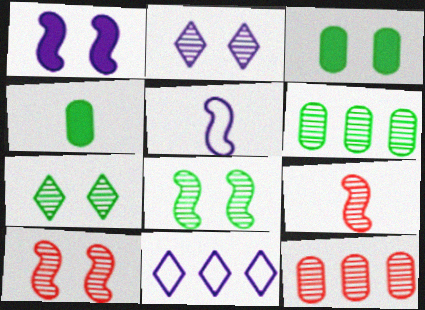[[2, 6, 9], 
[3, 9, 11], 
[4, 10, 11]]